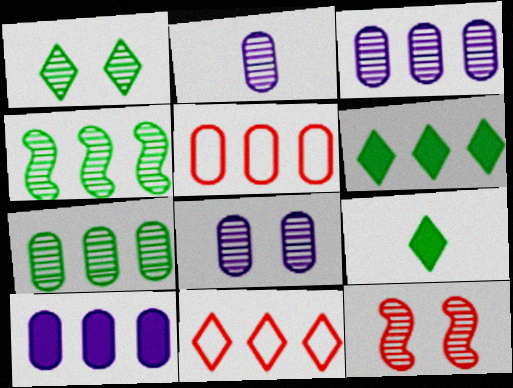[[1, 8, 12], 
[2, 3, 8], 
[4, 10, 11], 
[5, 7, 10]]